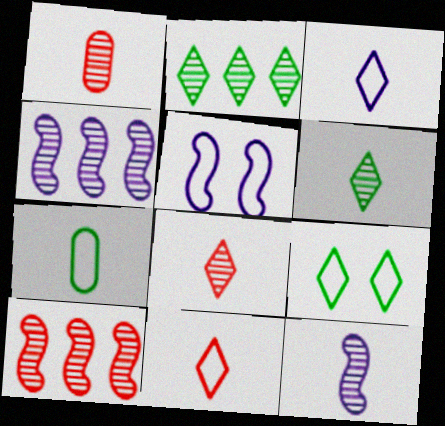[[1, 6, 12]]